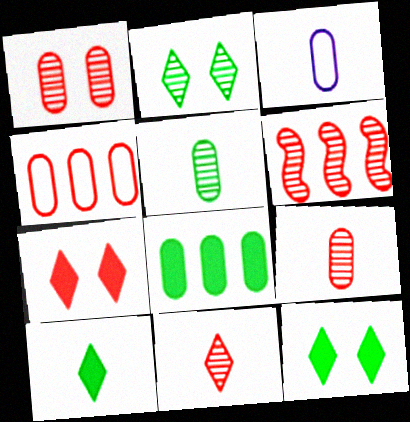[[1, 3, 8], 
[1, 6, 11], 
[3, 6, 12]]